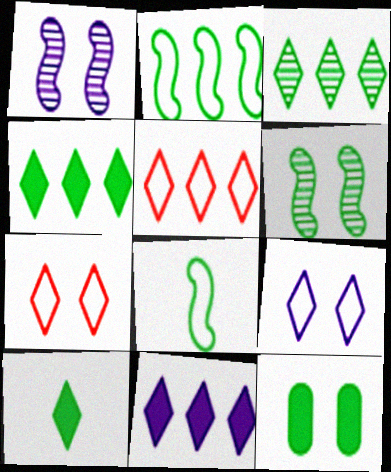[[1, 7, 12], 
[3, 5, 11], 
[3, 8, 12]]